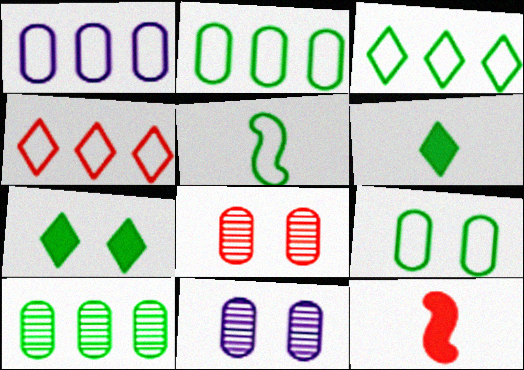[[3, 5, 9], 
[3, 11, 12], 
[4, 8, 12], 
[5, 7, 10]]